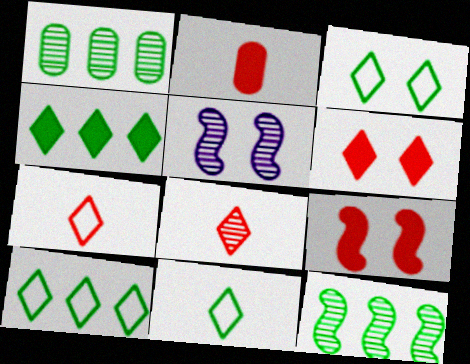[[1, 5, 8], 
[2, 5, 10], 
[3, 10, 11]]